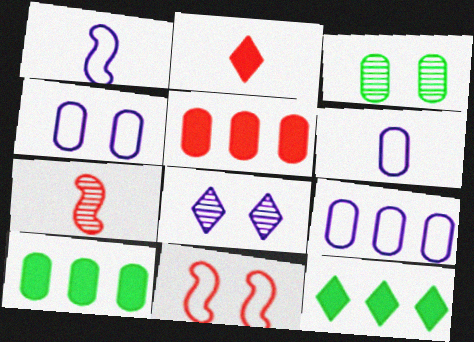[[3, 5, 6], 
[4, 6, 9], 
[4, 7, 12]]